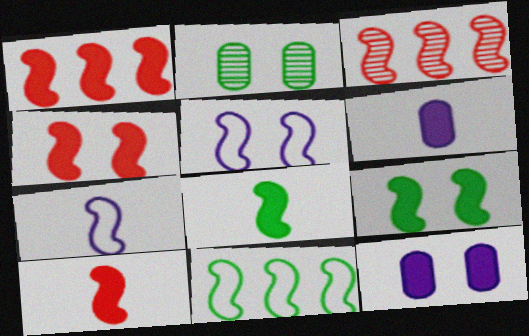[[1, 4, 10], 
[3, 5, 8], 
[3, 7, 9]]